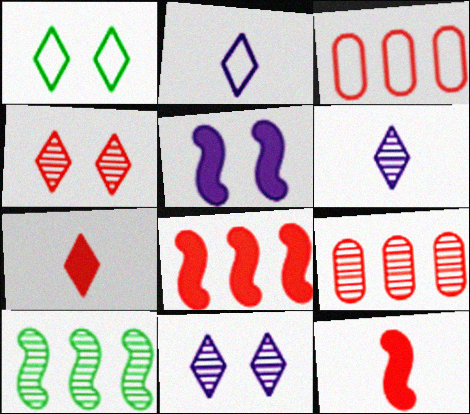[[3, 4, 12]]